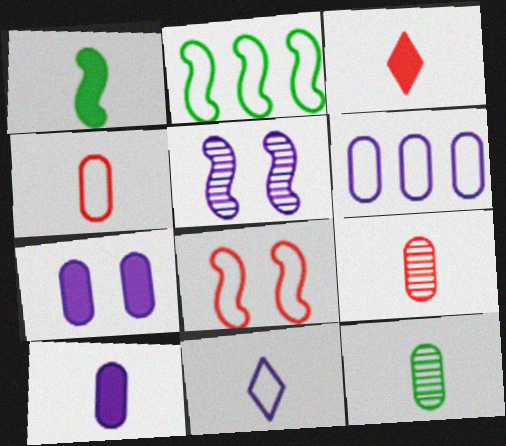[[1, 3, 10], 
[1, 9, 11], 
[4, 10, 12]]